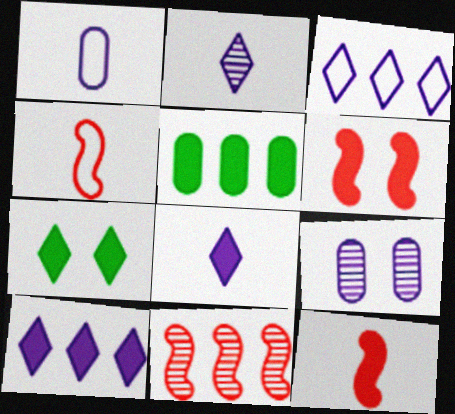[[1, 7, 11], 
[3, 5, 11], 
[4, 6, 11], 
[5, 6, 8]]